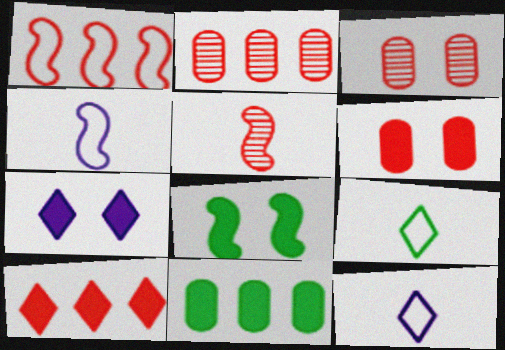[[1, 2, 10], 
[2, 8, 12], 
[6, 7, 8]]